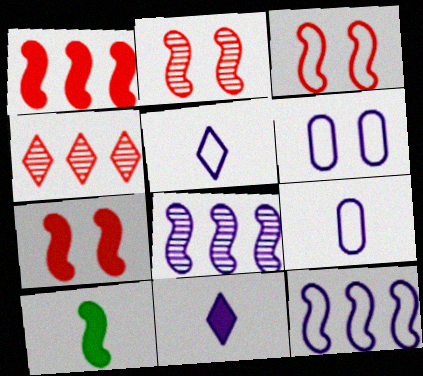[[2, 3, 7], 
[2, 10, 12], 
[3, 8, 10], 
[4, 6, 10], 
[5, 6, 12], 
[6, 8, 11]]